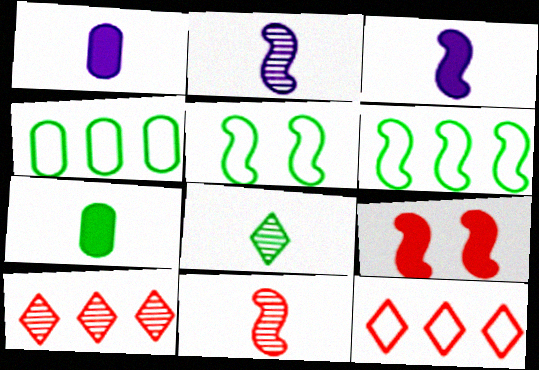[[1, 5, 10], 
[2, 6, 9]]